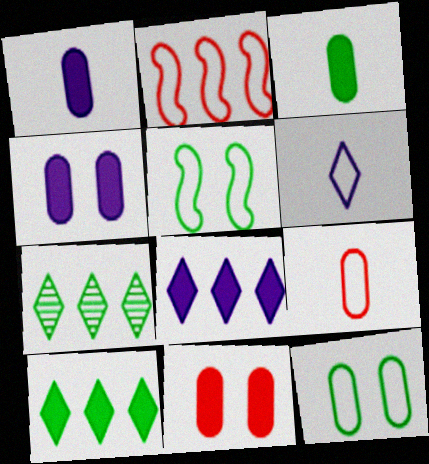[[2, 6, 12], 
[3, 5, 7]]